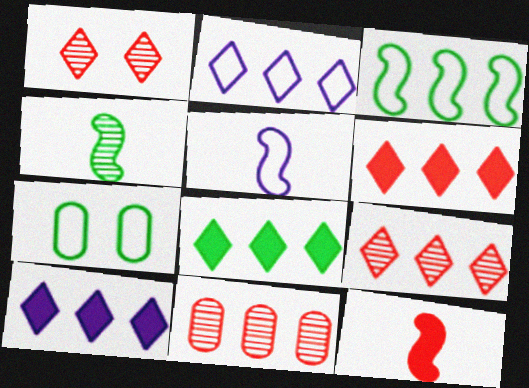[[2, 8, 9], 
[3, 10, 11], 
[4, 5, 12], 
[4, 7, 8], 
[6, 8, 10]]